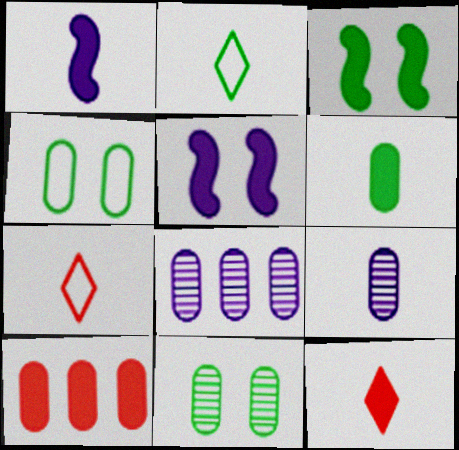[[1, 6, 12], 
[3, 7, 8], 
[4, 9, 10]]